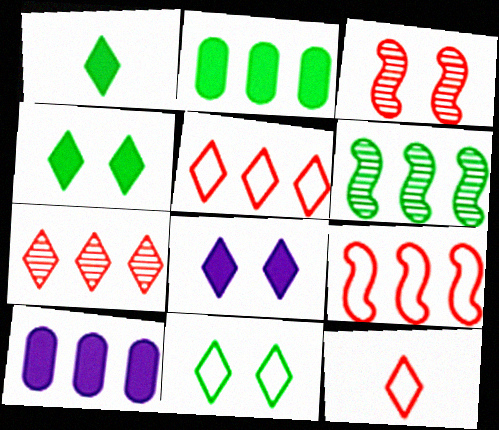[[5, 6, 10]]